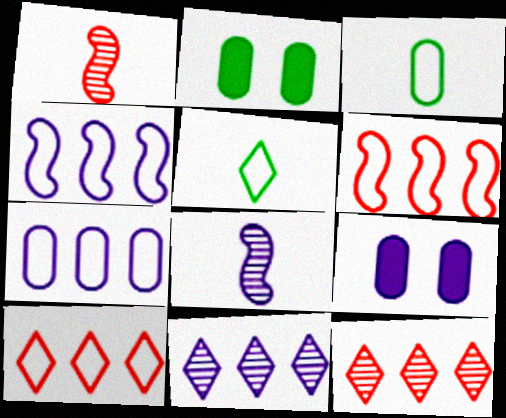[[2, 8, 10]]